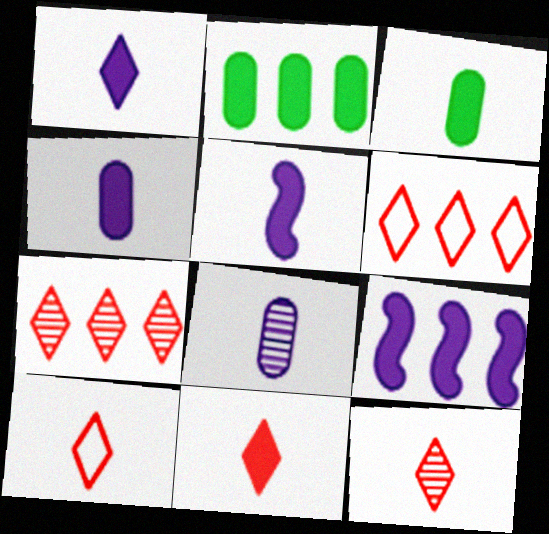[[1, 4, 5], 
[3, 5, 11], 
[10, 11, 12]]